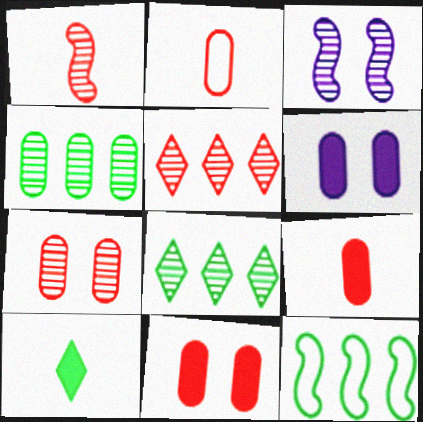[[1, 5, 7], 
[2, 4, 6]]